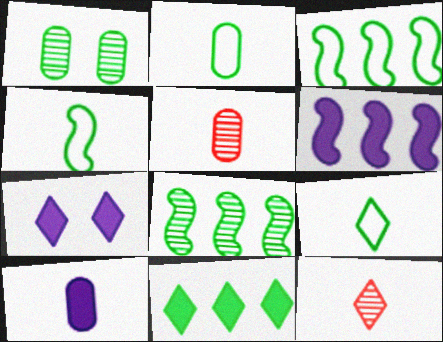[[1, 4, 11], 
[2, 4, 9], 
[2, 5, 10], 
[3, 5, 7], 
[4, 10, 12], 
[6, 7, 10]]